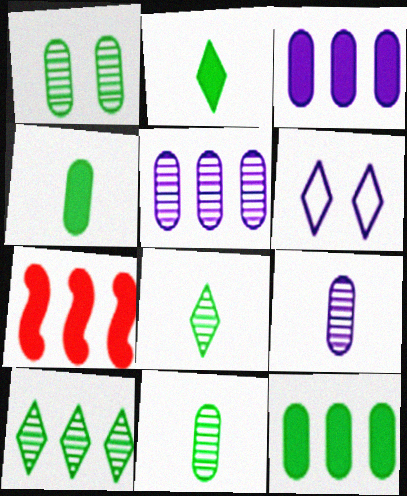[[6, 7, 11]]